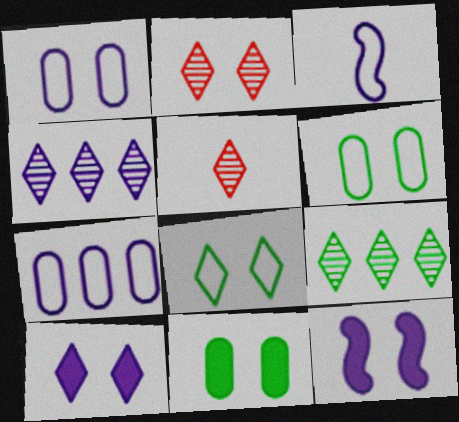[[2, 6, 12], 
[2, 8, 10]]